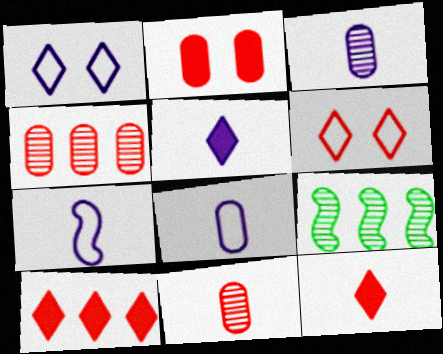[[3, 5, 7]]